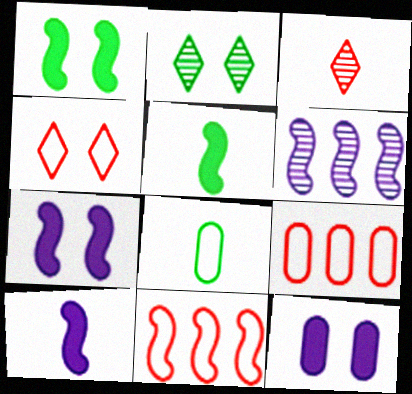[[2, 9, 10], 
[3, 8, 10]]